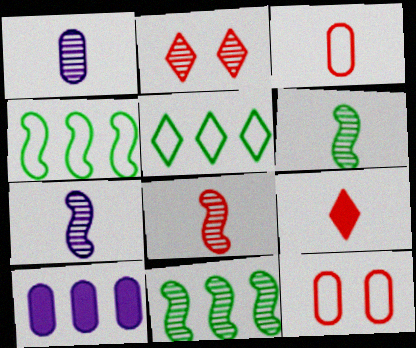[[1, 2, 11], 
[3, 8, 9], 
[6, 7, 8]]